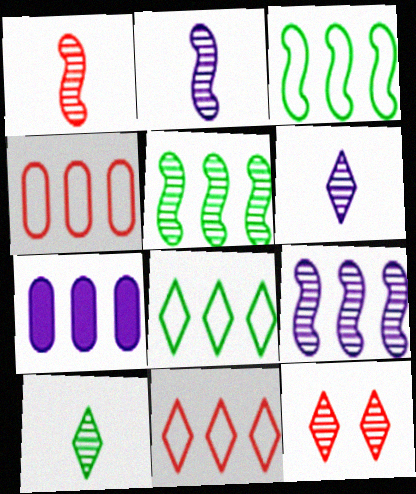[[5, 7, 11]]